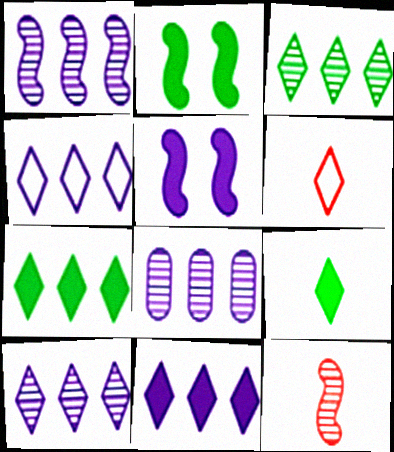[[1, 8, 10], 
[2, 6, 8], 
[4, 10, 11]]